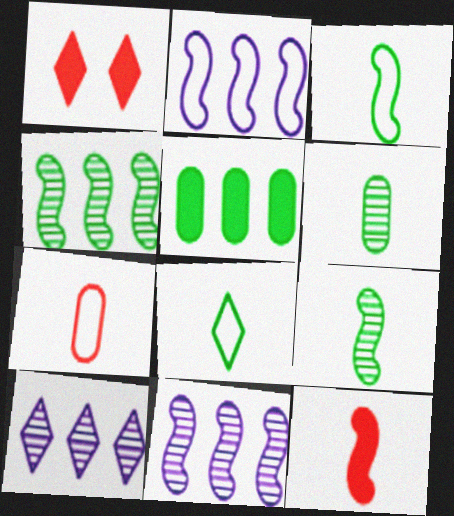[[1, 2, 6], 
[1, 8, 10]]